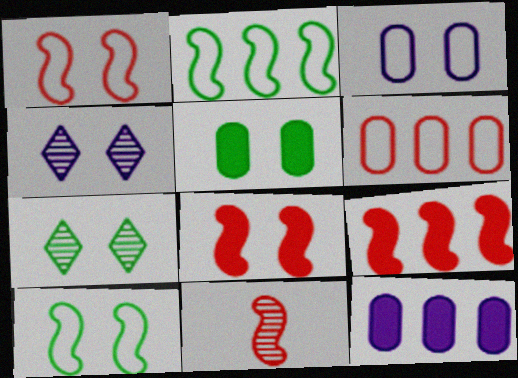[[1, 4, 5], 
[1, 9, 11], 
[3, 7, 8], 
[5, 7, 10]]